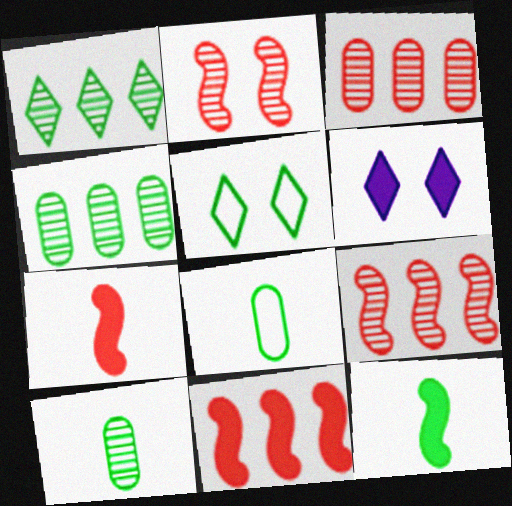[[4, 5, 12], 
[6, 8, 9]]